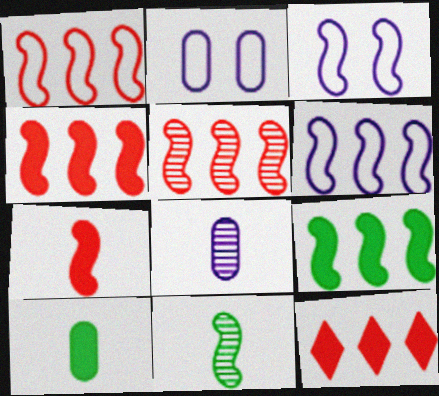[[1, 4, 5], 
[2, 11, 12], 
[3, 4, 11], 
[5, 6, 9]]